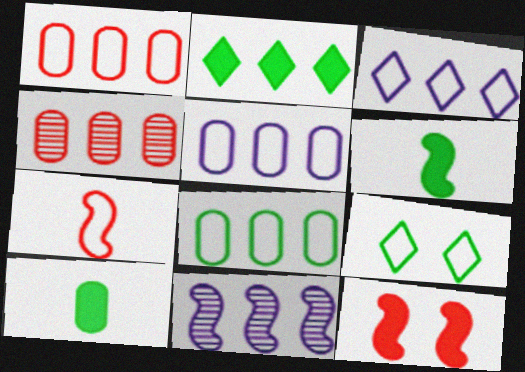[[1, 2, 11], 
[1, 5, 8], 
[5, 7, 9]]